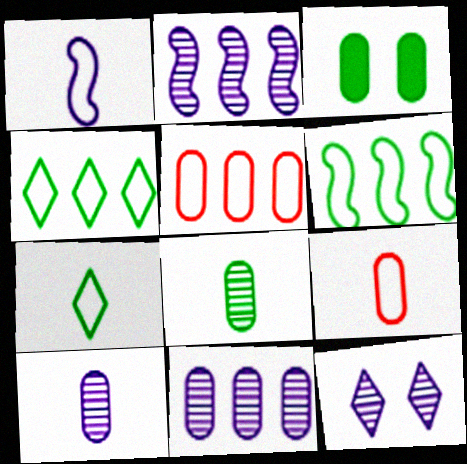[[1, 7, 9], 
[2, 10, 12], 
[3, 5, 10], 
[3, 9, 11]]